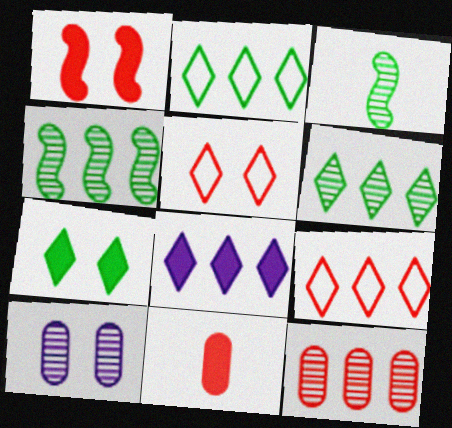[[6, 8, 9]]